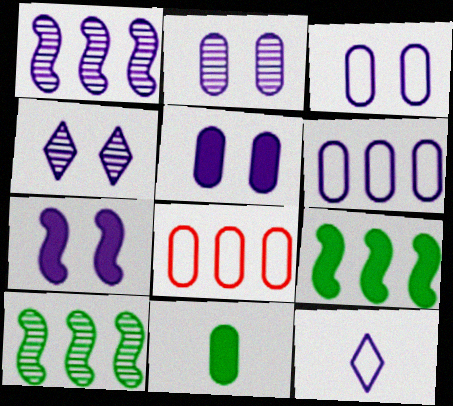[[1, 5, 12], 
[2, 3, 5], 
[2, 8, 11], 
[3, 4, 7]]